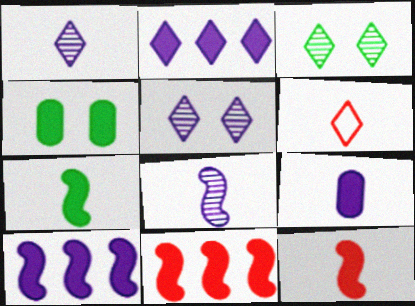[[2, 3, 6], 
[2, 4, 12]]